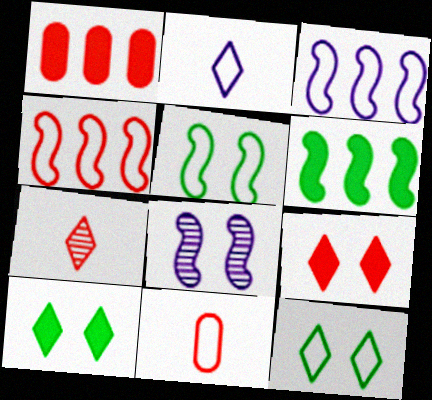[[3, 11, 12]]